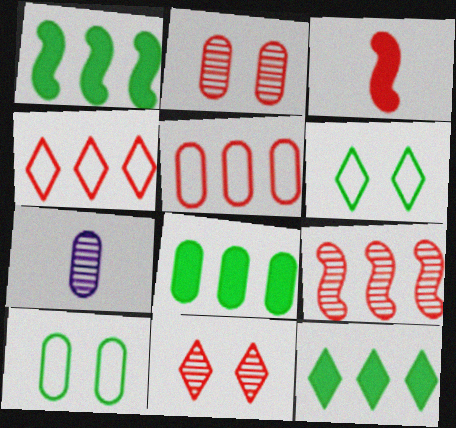[[1, 8, 12], 
[2, 3, 4], 
[3, 5, 11]]